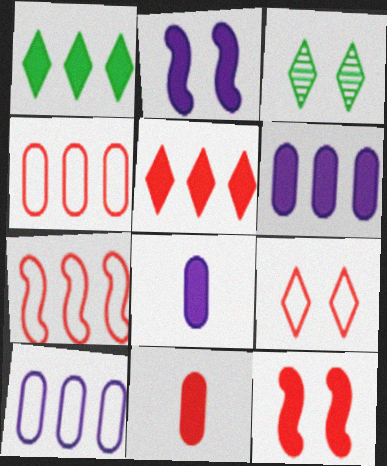[[1, 2, 11], 
[1, 8, 12], 
[3, 7, 8], 
[5, 11, 12]]